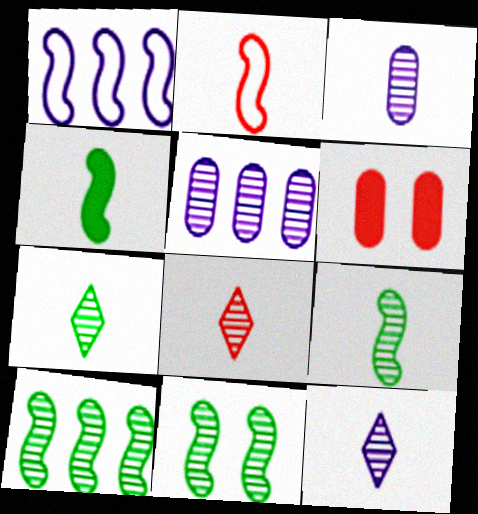[[1, 6, 7], 
[3, 8, 9], 
[5, 8, 11], 
[7, 8, 12], 
[9, 10, 11]]